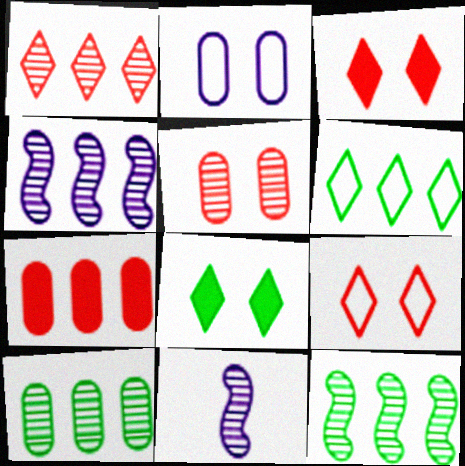[[1, 4, 10], 
[4, 6, 7]]